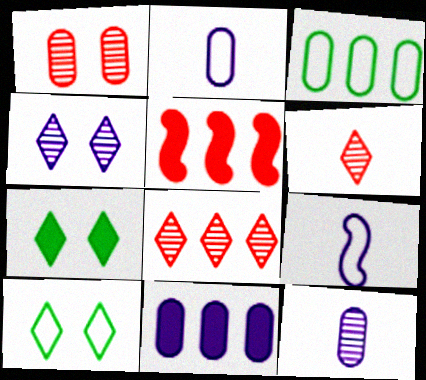[[4, 9, 11], 
[5, 10, 12]]